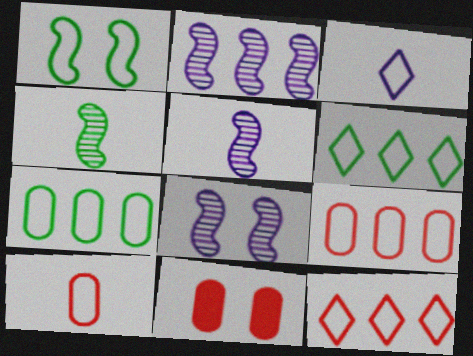[[1, 3, 9], 
[2, 5, 8], 
[5, 6, 11]]